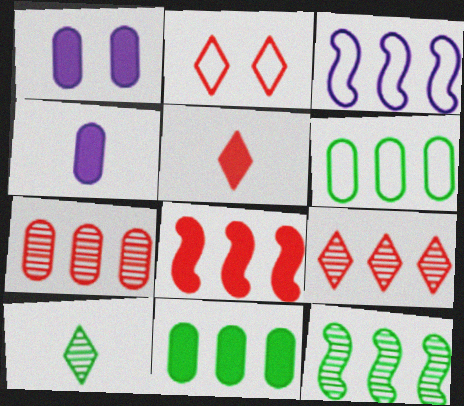[[2, 4, 12], 
[2, 5, 9], 
[3, 8, 12], 
[3, 9, 11]]